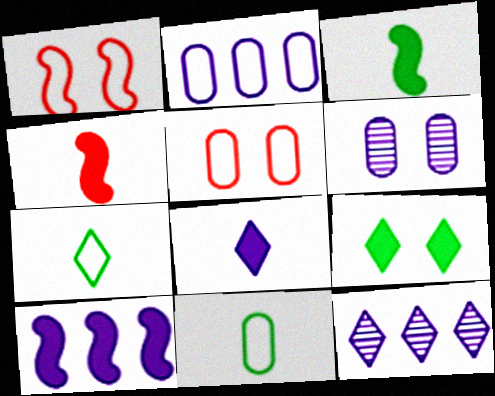[[1, 2, 7], 
[1, 6, 9], 
[2, 5, 11], 
[2, 10, 12], 
[3, 5, 12]]